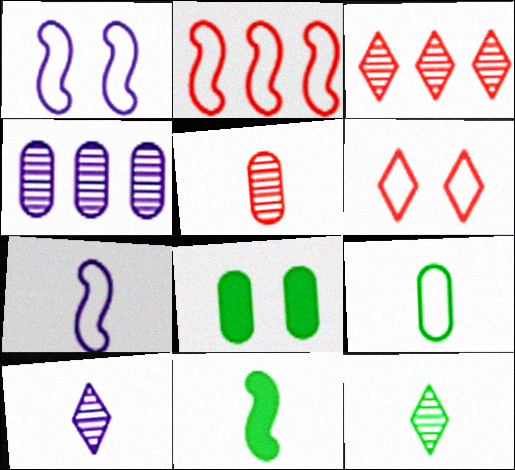[[2, 8, 10], 
[3, 7, 8], 
[4, 6, 11], 
[9, 11, 12]]